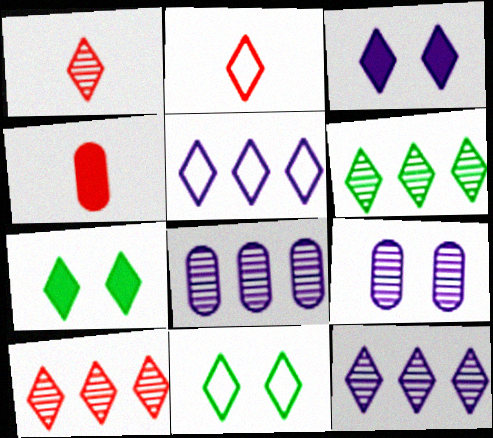[[1, 5, 7], 
[2, 3, 6], 
[2, 5, 11], 
[2, 7, 12], 
[6, 10, 12]]